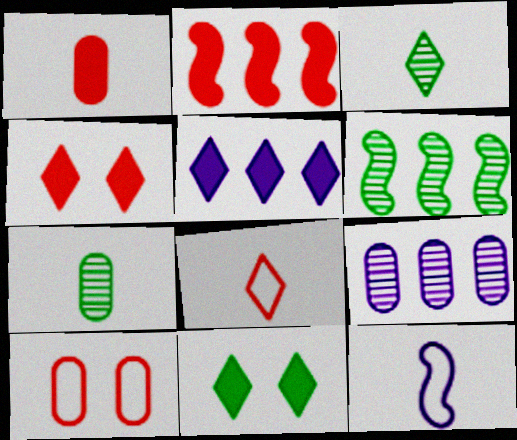[[1, 2, 4], 
[1, 3, 12]]